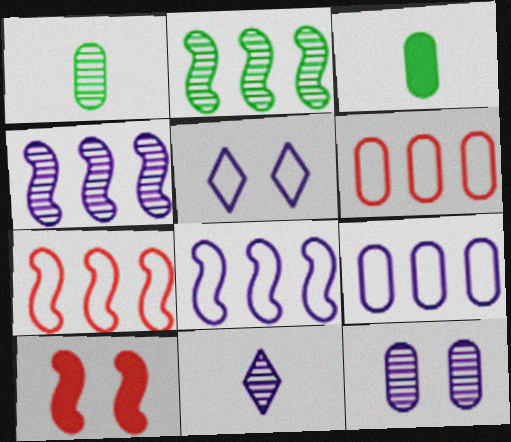[[3, 6, 12], 
[4, 11, 12]]